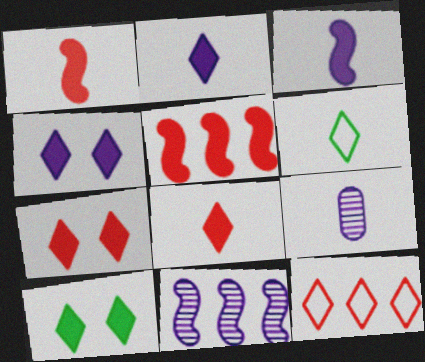[[1, 6, 9], 
[4, 7, 10]]